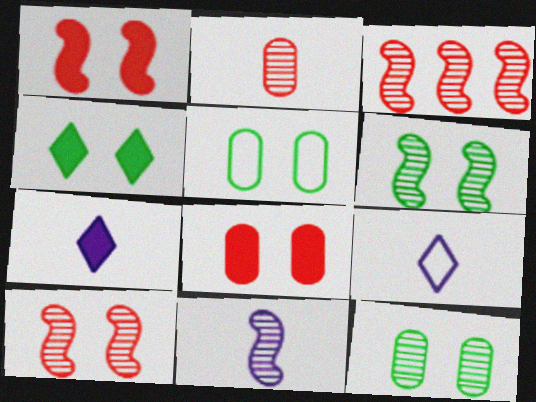[[3, 5, 7], 
[3, 6, 11], 
[4, 5, 6]]